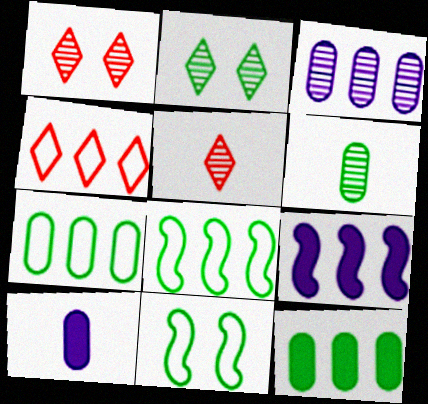[[1, 8, 10]]